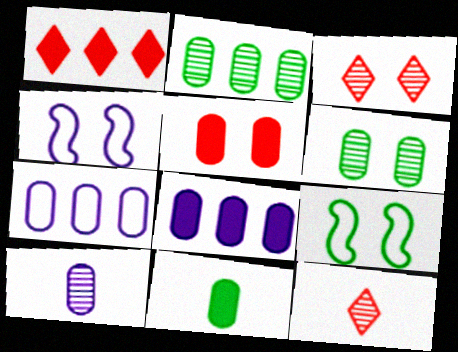[[1, 9, 10], 
[5, 8, 11], 
[8, 9, 12]]